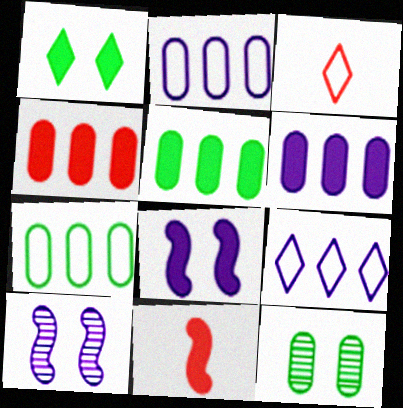[[1, 6, 11], 
[3, 5, 10], 
[4, 5, 6], 
[9, 11, 12]]